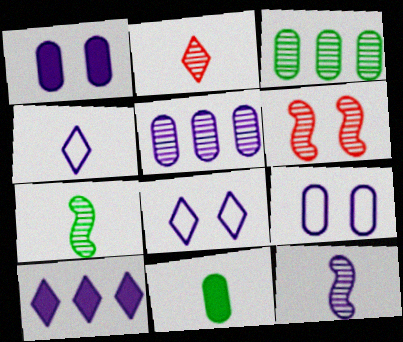[[9, 10, 12]]